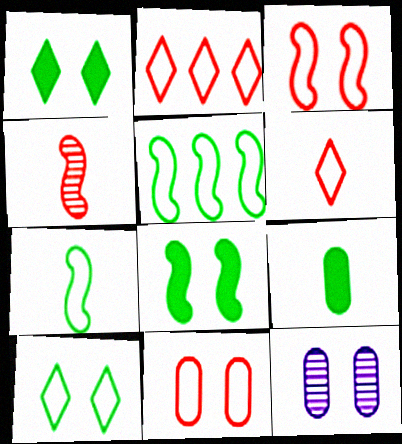[[1, 3, 12]]